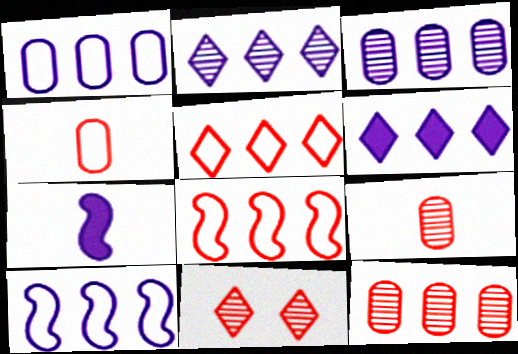[[3, 6, 10]]